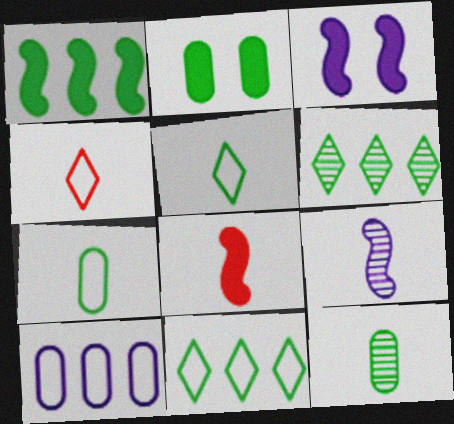[[1, 3, 8]]